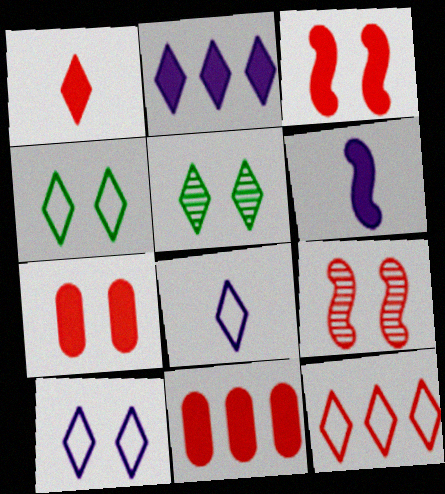[[1, 3, 11], 
[4, 8, 12]]